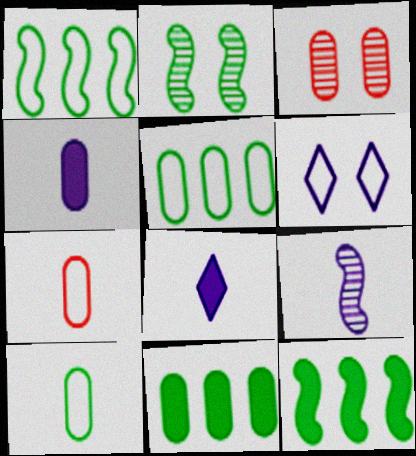[[1, 3, 8], 
[1, 6, 7], 
[3, 4, 5]]